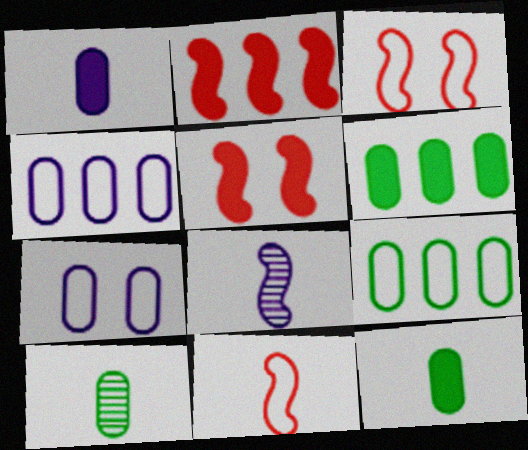[]